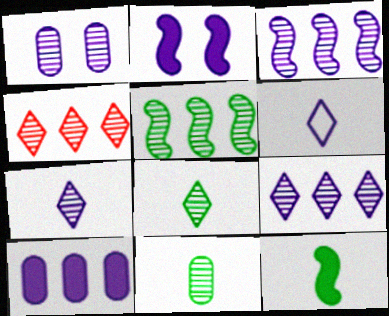[[1, 3, 7]]